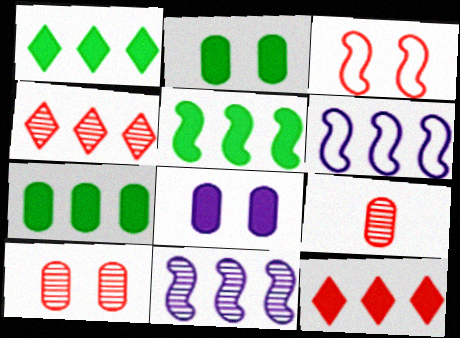[[1, 5, 7], 
[3, 9, 12], 
[4, 6, 7]]